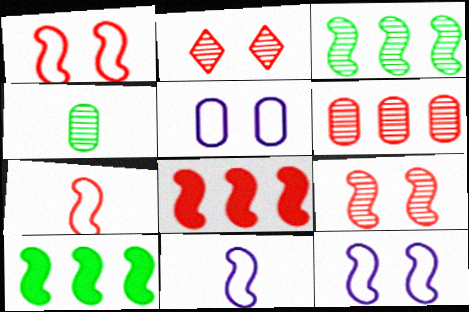[[7, 8, 9], 
[9, 10, 11]]